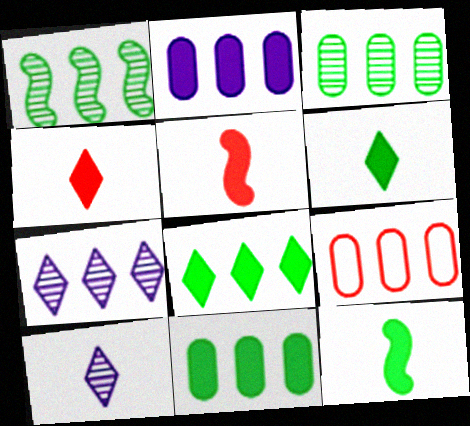[[2, 3, 9]]